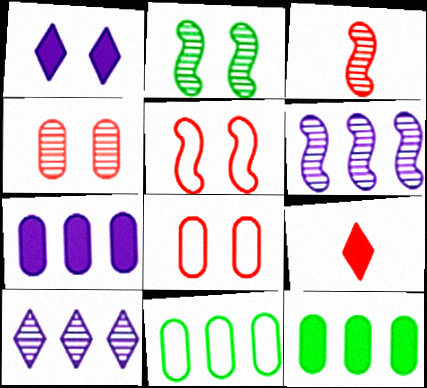[[1, 2, 8], 
[1, 3, 11], 
[2, 3, 6]]